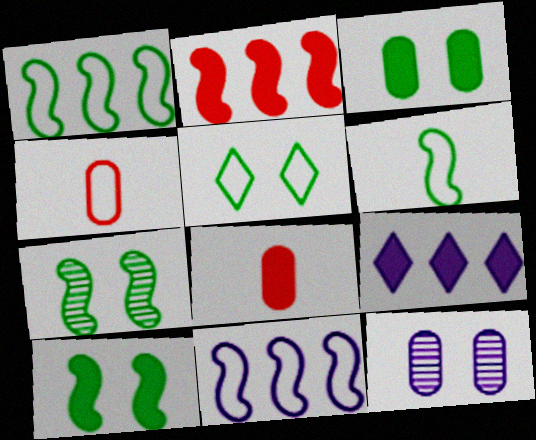[[3, 5, 7], 
[4, 5, 11], 
[4, 7, 9], 
[8, 9, 10]]